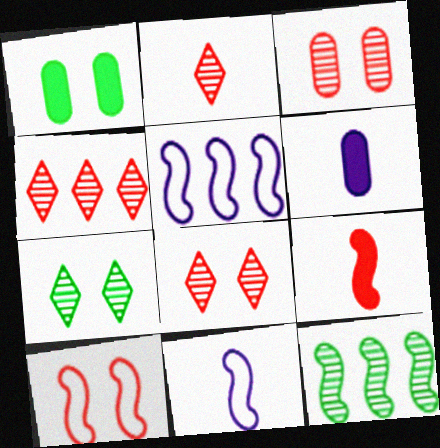[[1, 2, 5], 
[1, 4, 11], 
[2, 4, 8]]